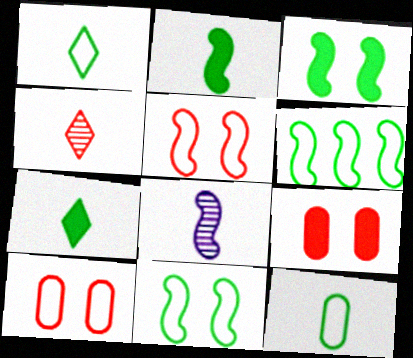[]